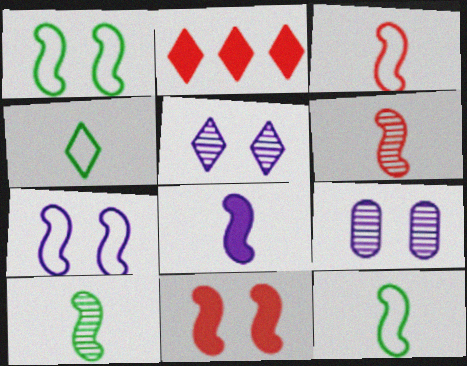[[2, 4, 5], 
[2, 9, 12], 
[3, 8, 10], 
[6, 8, 12]]